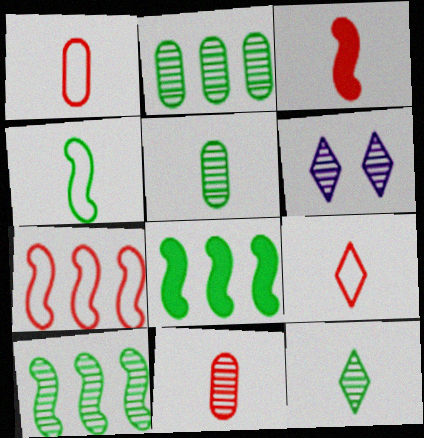[[1, 6, 8], 
[3, 9, 11], 
[6, 10, 11]]